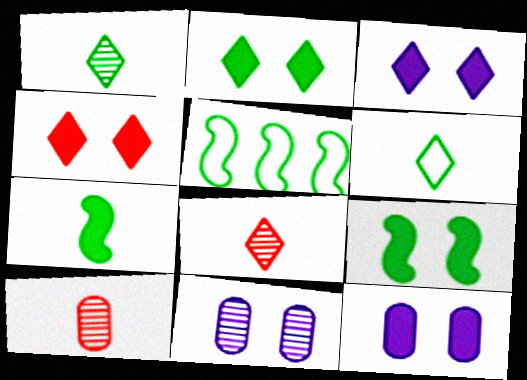[[2, 3, 4], 
[3, 5, 10], 
[4, 9, 12], 
[5, 8, 12]]